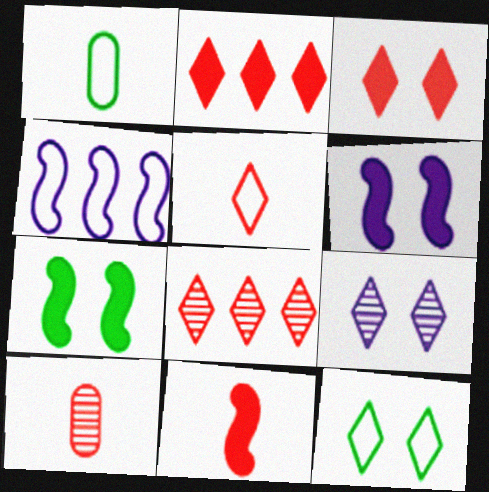[[1, 6, 8], 
[3, 5, 8], 
[3, 9, 12], 
[5, 10, 11]]